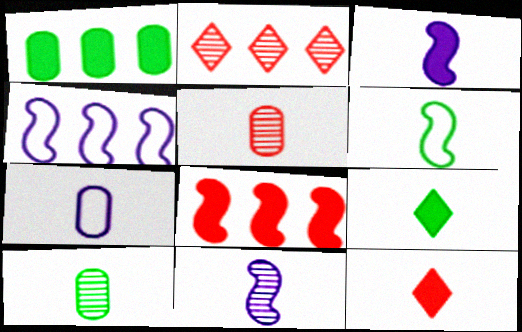[[1, 2, 4], 
[6, 9, 10]]